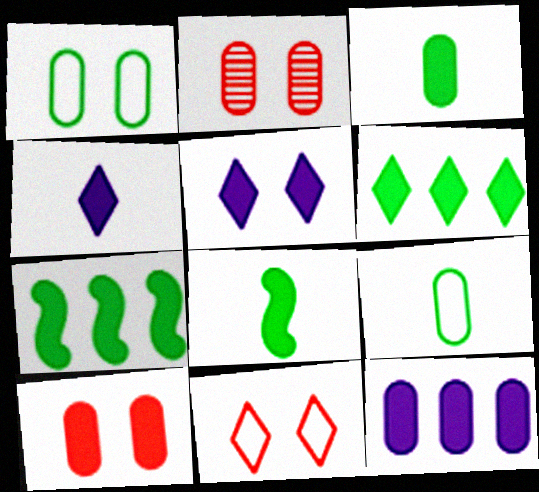[[2, 9, 12], 
[3, 10, 12], 
[4, 7, 10]]